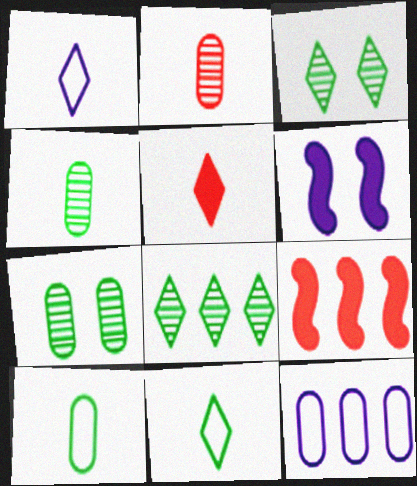[[1, 7, 9], 
[8, 9, 12]]